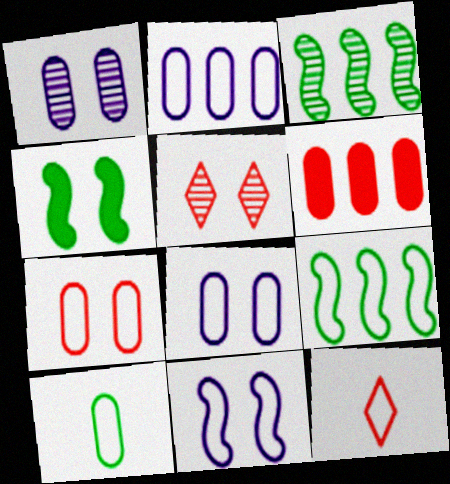[[1, 6, 10], 
[2, 7, 10], 
[4, 5, 8], 
[8, 9, 12]]